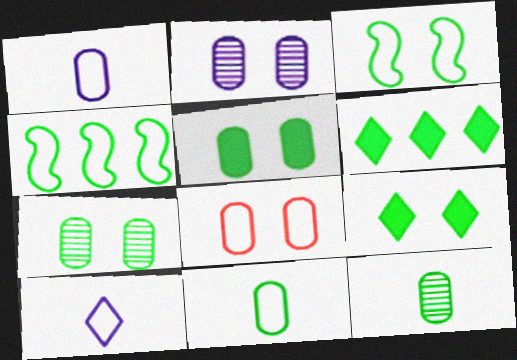[[2, 5, 8], 
[3, 6, 12], 
[3, 7, 9], 
[4, 8, 10], 
[4, 9, 12]]